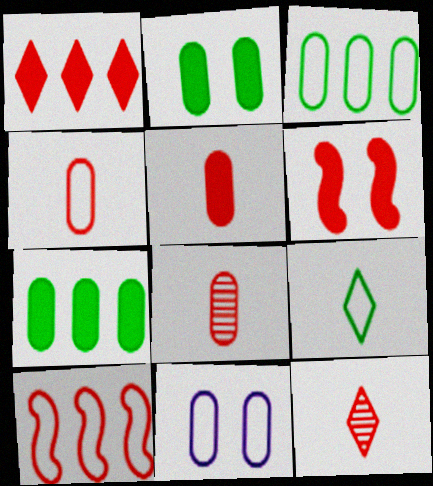[[1, 5, 6], 
[3, 4, 11], 
[4, 5, 8], 
[7, 8, 11], 
[9, 10, 11]]